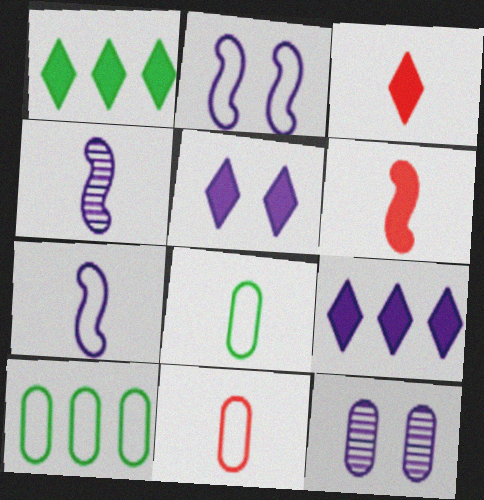[[1, 3, 5], 
[2, 5, 12], 
[3, 4, 8], 
[7, 9, 12]]